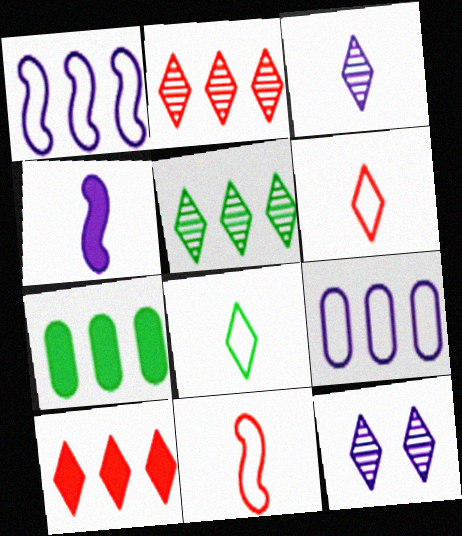[[1, 2, 7], 
[4, 9, 12], 
[7, 11, 12], 
[8, 10, 12]]